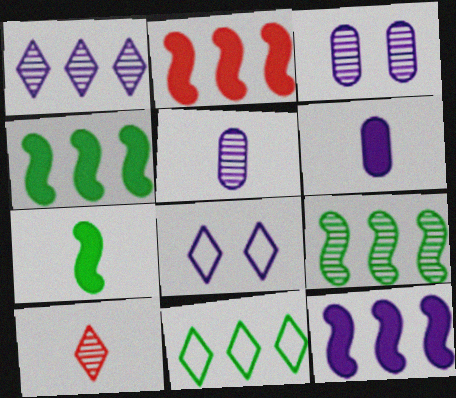[[2, 4, 12], 
[3, 9, 10], 
[5, 8, 12]]